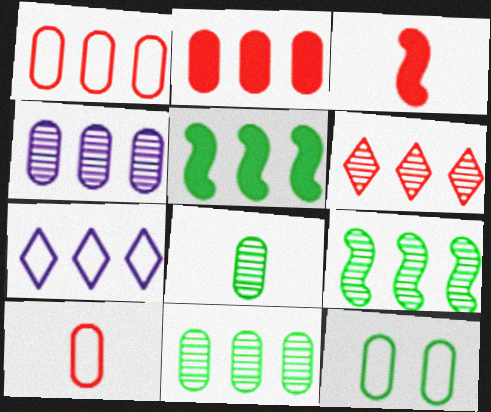[[2, 7, 9], 
[4, 6, 9]]